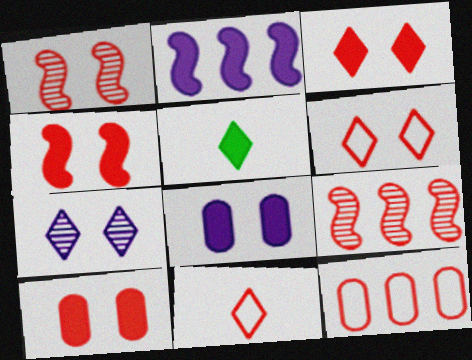[[1, 6, 10], 
[2, 5, 10], 
[3, 4, 10], 
[9, 10, 11]]